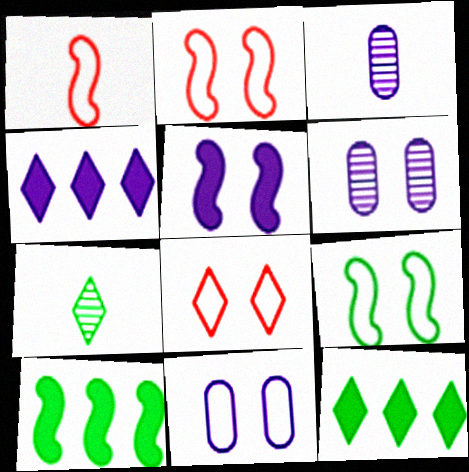[[1, 6, 12], 
[2, 3, 12], 
[3, 8, 10], 
[4, 7, 8], 
[8, 9, 11]]